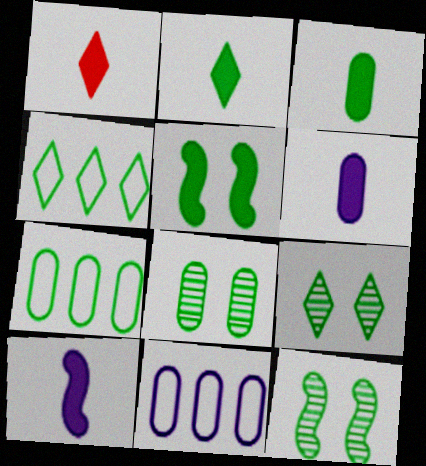[[1, 3, 10], 
[1, 11, 12], 
[2, 4, 9], 
[2, 7, 12], 
[3, 4, 12], 
[3, 7, 8], 
[8, 9, 12]]